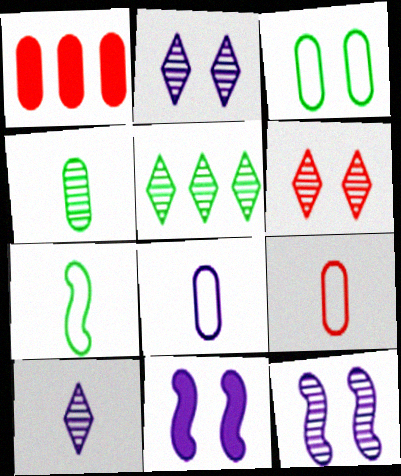[[1, 2, 7], 
[3, 6, 11], 
[5, 6, 10], 
[5, 9, 11]]